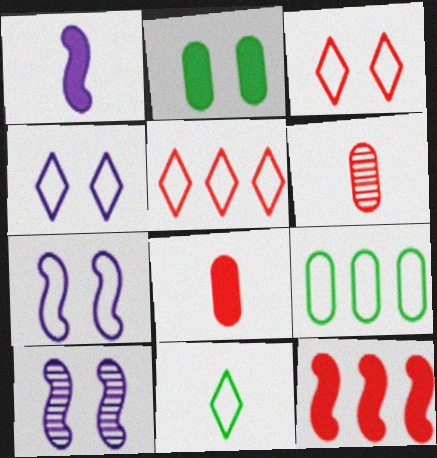[[1, 6, 11], 
[2, 3, 10], 
[3, 6, 12], 
[4, 5, 11]]